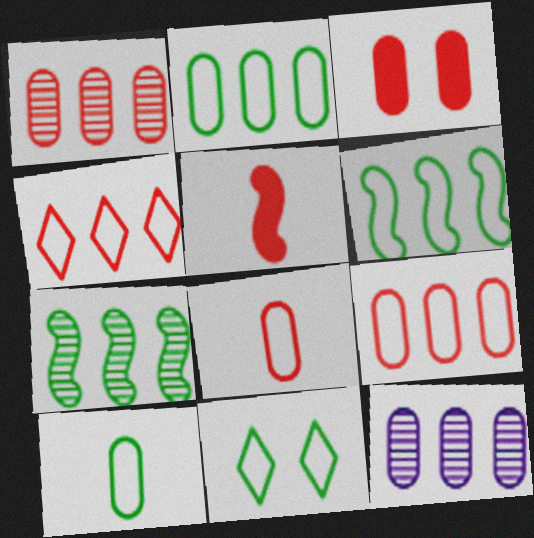[[1, 3, 8], 
[3, 10, 12], 
[5, 11, 12], 
[6, 10, 11]]